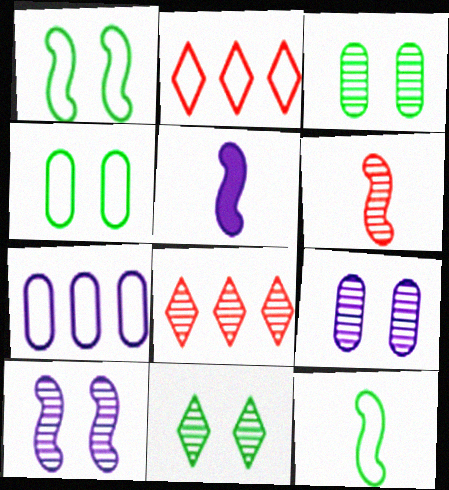[[2, 3, 5], 
[4, 5, 8], 
[5, 6, 12]]